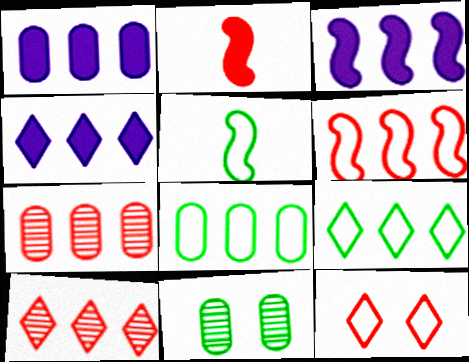[[1, 3, 4], 
[1, 7, 8], 
[2, 7, 12], 
[3, 7, 9], 
[3, 8, 10], 
[4, 9, 10]]